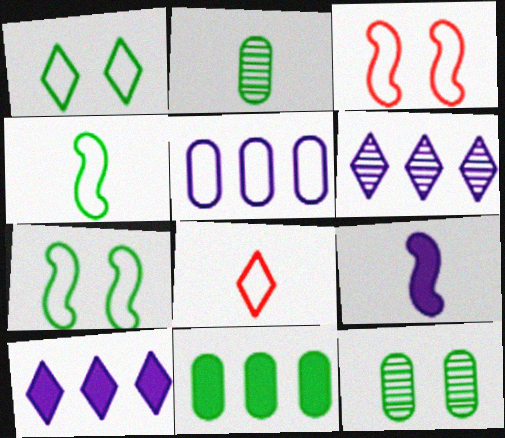[[2, 3, 10], 
[2, 8, 9], 
[5, 7, 8]]